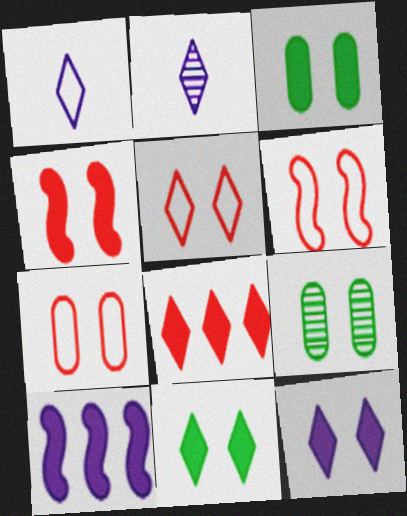[[3, 4, 12], 
[5, 6, 7], 
[6, 9, 12]]